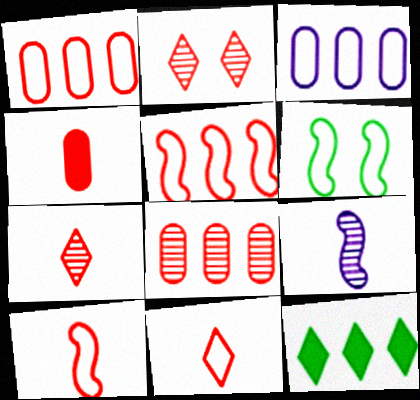[[2, 4, 5], 
[3, 6, 11], 
[4, 7, 10]]